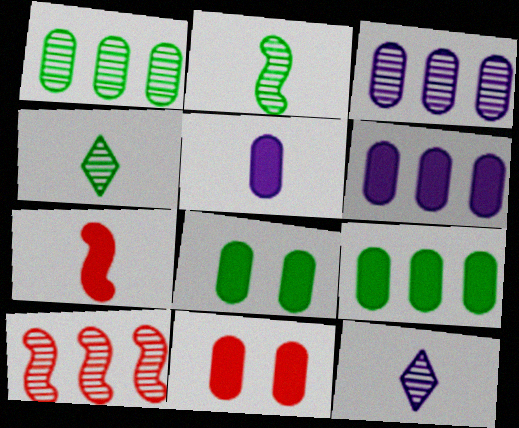[[5, 9, 11]]